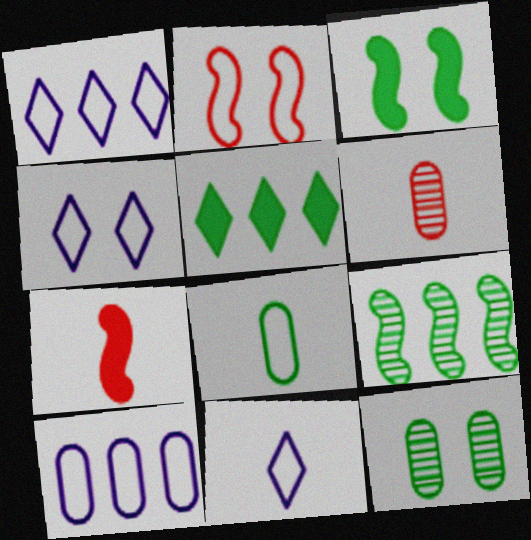[[1, 2, 8], 
[1, 3, 6], 
[1, 4, 11], 
[1, 7, 12]]